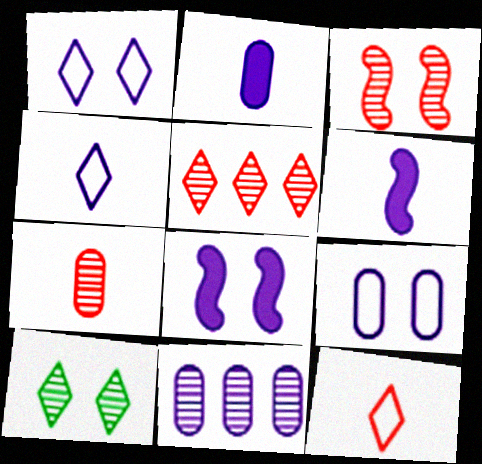[[1, 6, 11], 
[2, 9, 11], 
[3, 5, 7], 
[4, 8, 11]]